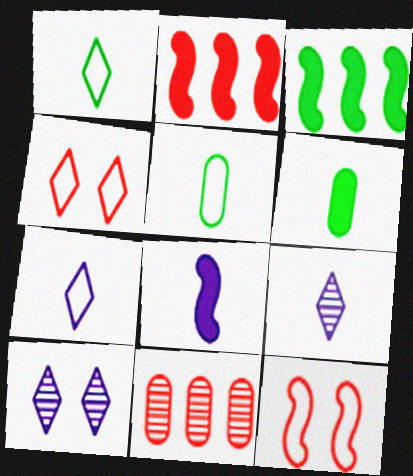[[2, 5, 10]]